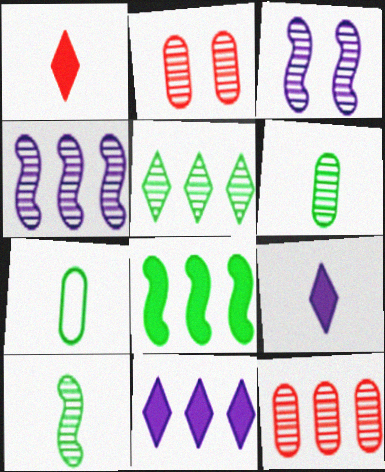[[4, 5, 12]]